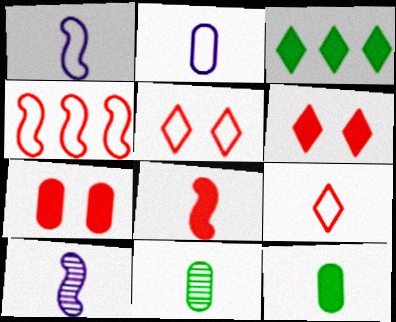[[9, 10, 12]]